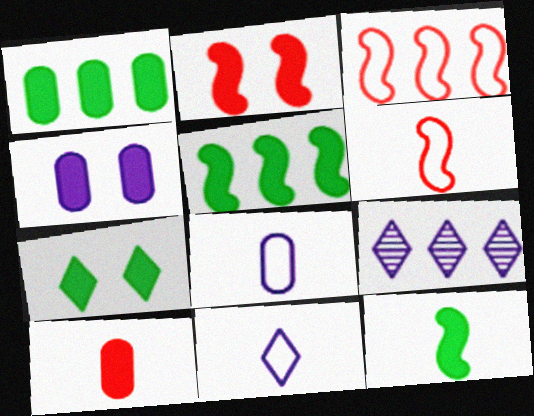[[1, 3, 9], 
[1, 4, 10], 
[1, 7, 12], 
[2, 4, 7]]